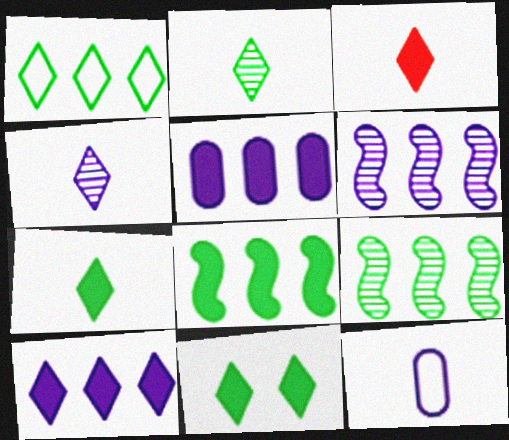[[1, 2, 11], 
[3, 10, 11]]